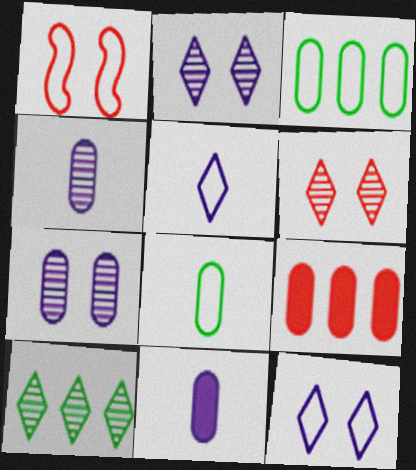[[1, 3, 5], 
[1, 10, 11], 
[7, 8, 9]]